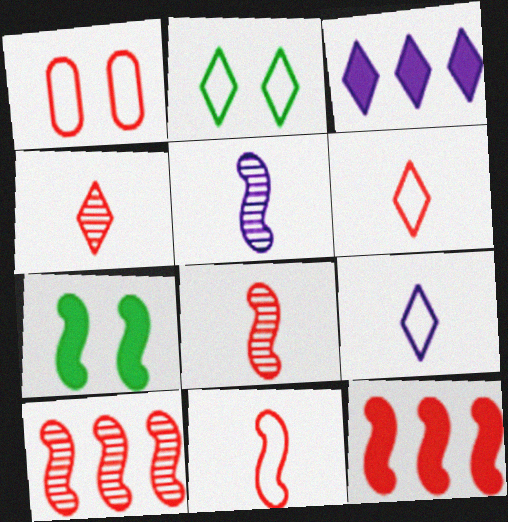[[1, 4, 12], 
[2, 3, 4]]